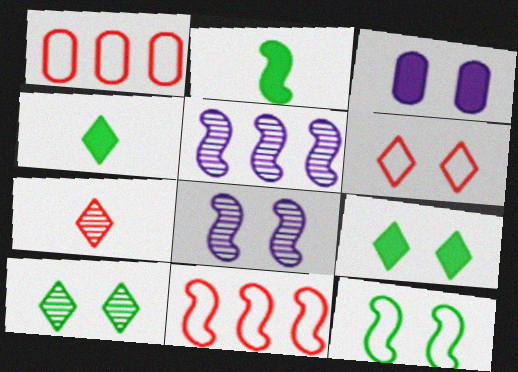[[1, 4, 8], 
[2, 8, 11]]